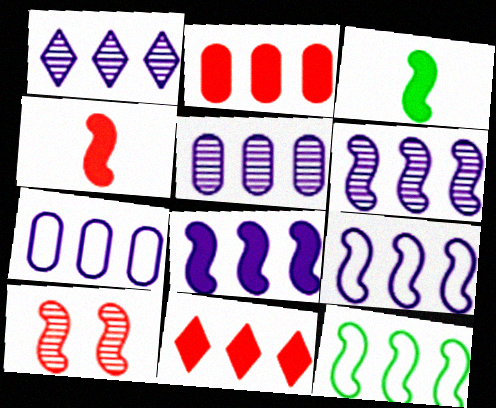[[1, 2, 12], 
[1, 5, 6], 
[1, 7, 8], 
[3, 9, 10], 
[5, 11, 12], 
[6, 8, 9]]